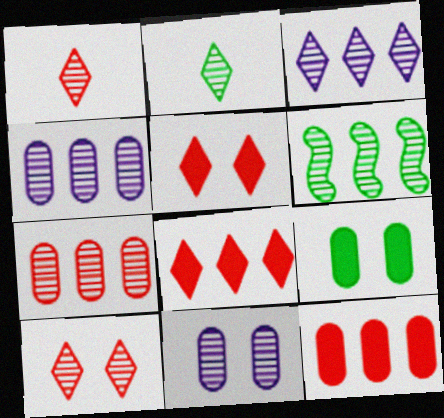[[1, 6, 11], 
[2, 3, 10], 
[3, 6, 7]]